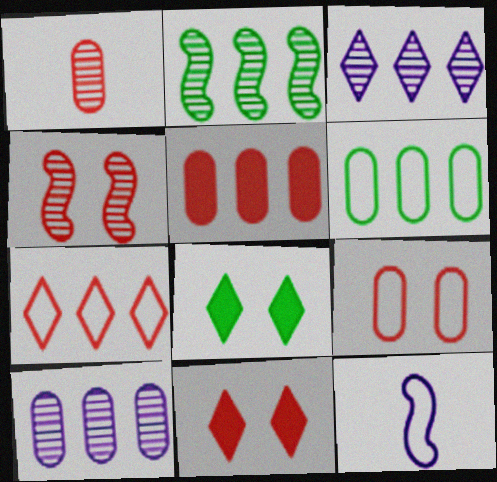[[1, 5, 9], 
[4, 9, 11], 
[5, 6, 10]]